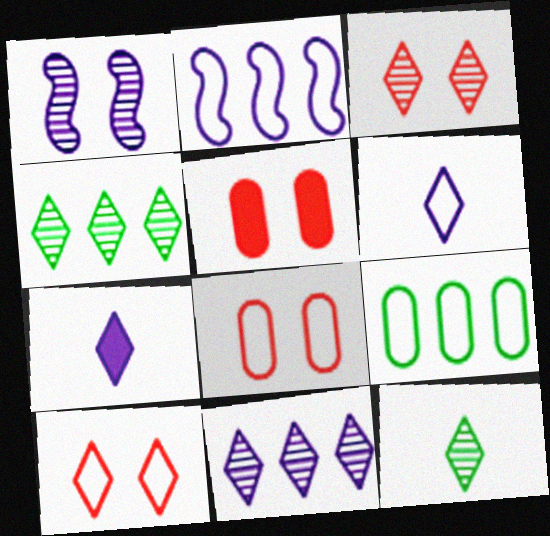[[2, 5, 12], 
[3, 11, 12], 
[4, 7, 10]]